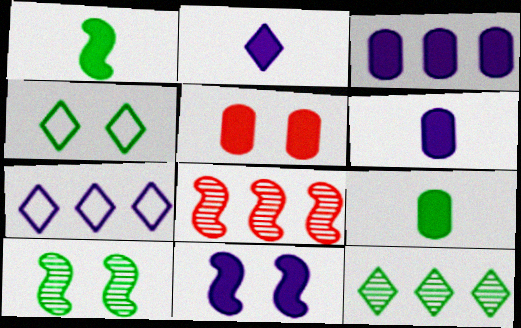[[2, 3, 11], 
[3, 5, 9], 
[4, 6, 8]]